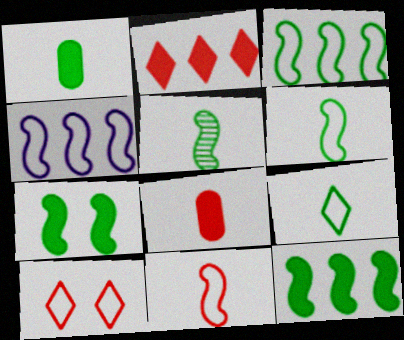[[1, 5, 9], 
[3, 5, 7]]